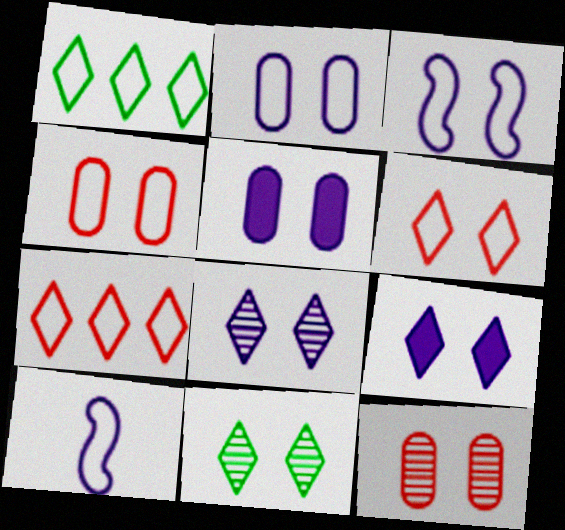[[1, 4, 10], 
[3, 5, 8], 
[6, 9, 11]]